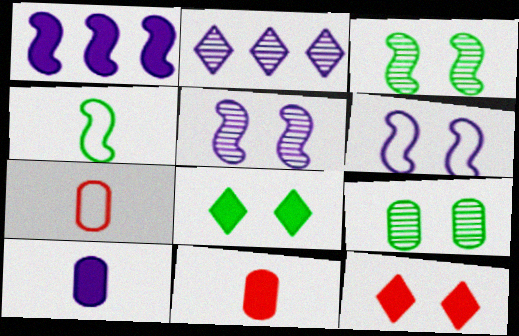[[1, 8, 11], 
[2, 6, 10], 
[6, 9, 12]]